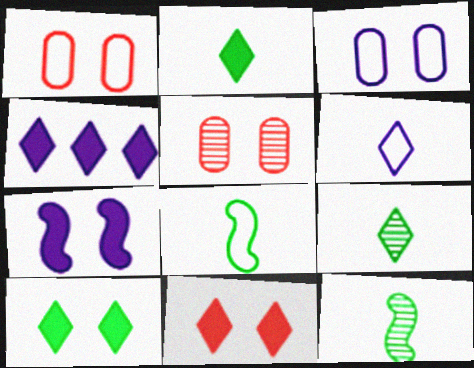[[1, 4, 12], 
[2, 4, 11], 
[4, 5, 8]]